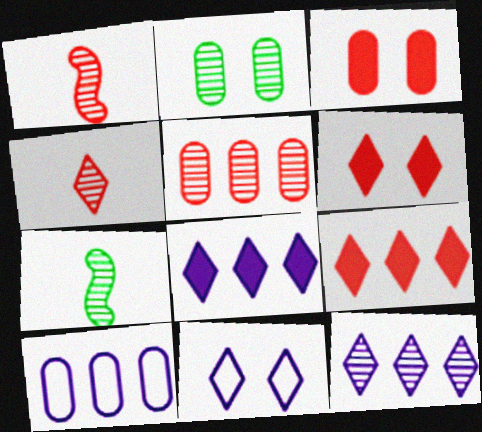[[1, 2, 12], 
[6, 7, 10]]